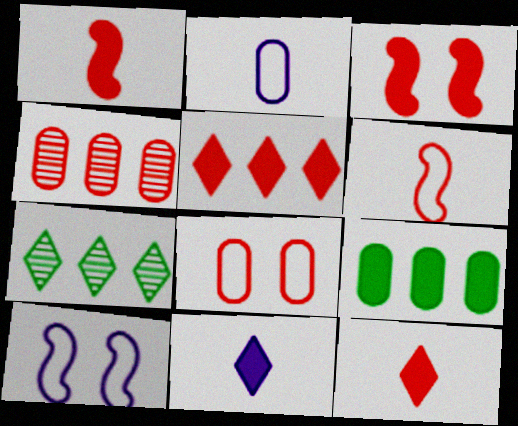[[2, 3, 7], 
[3, 9, 11]]